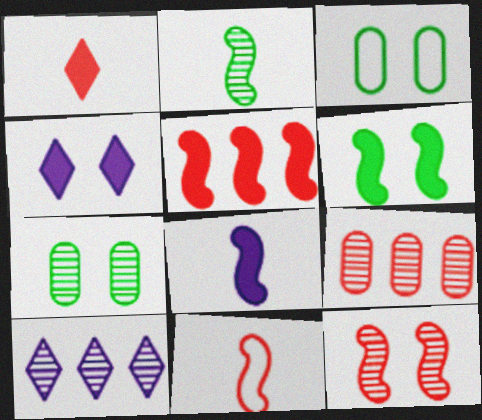[[2, 8, 11], 
[3, 4, 12], 
[5, 6, 8], 
[5, 11, 12]]